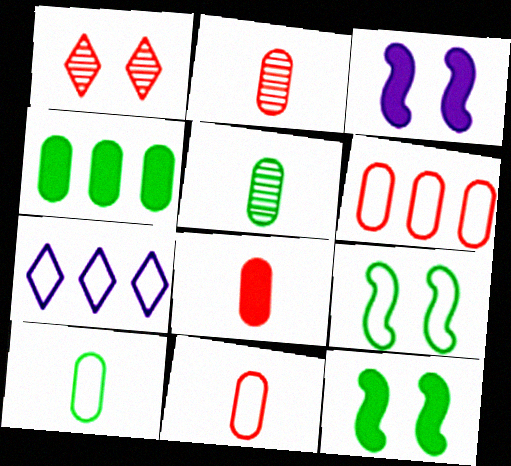[[2, 7, 12], 
[2, 8, 11], 
[7, 9, 11]]